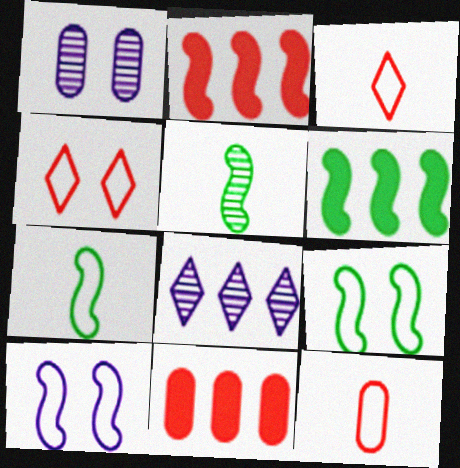[[1, 3, 6], 
[2, 5, 10], 
[5, 6, 9]]